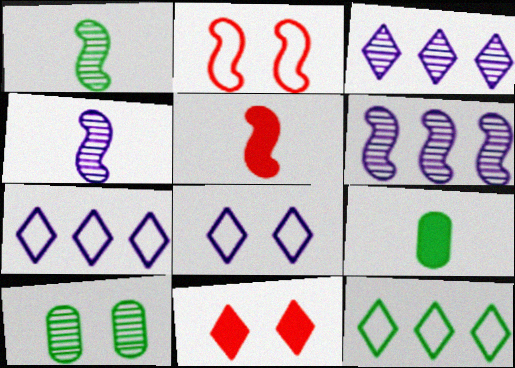[[2, 3, 9], 
[5, 7, 10]]